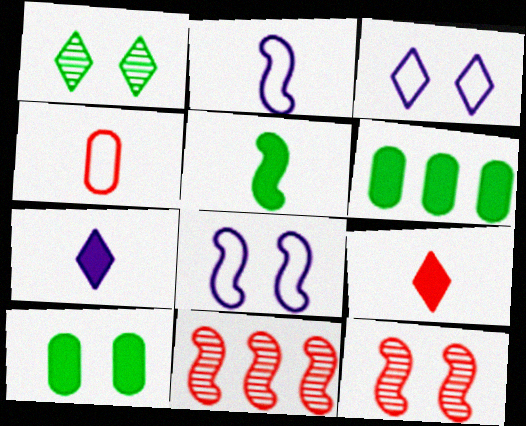[[3, 10, 12], 
[5, 8, 11]]